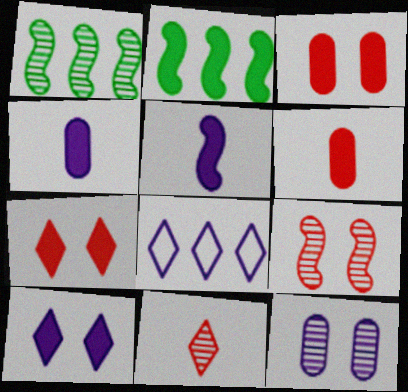[[1, 11, 12], 
[2, 4, 7], 
[2, 6, 10], 
[5, 8, 12]]